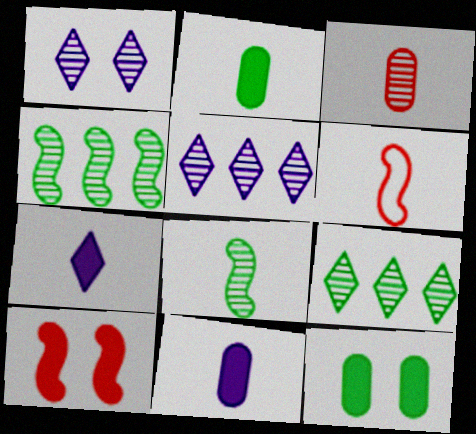[[1, 3, 4], 
[5, 6, 12]]